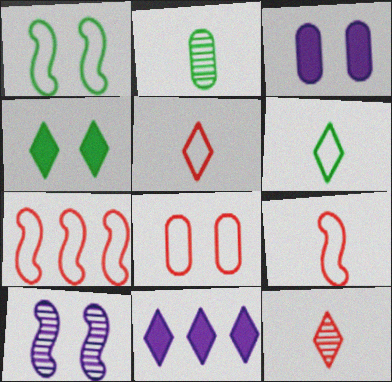[[4, 8, 10], 
[5, 7, 8]]